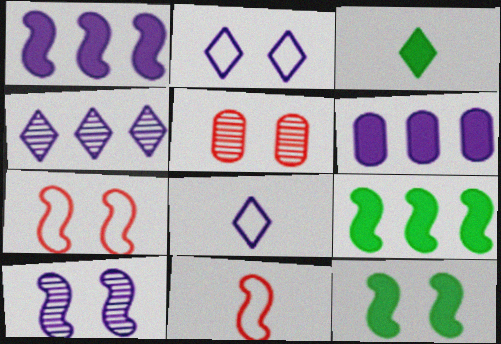[[2, 5, 12], 
[5, 8, 9], 
[6, 8, 10], 
[7, 10, 12], 
[9, 10, 11]]